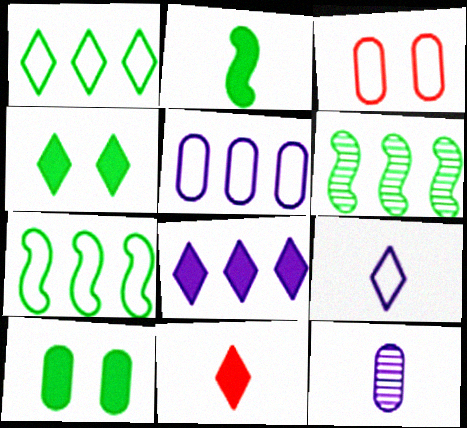[[3, 7, 9], 
[4, 8, 11]]